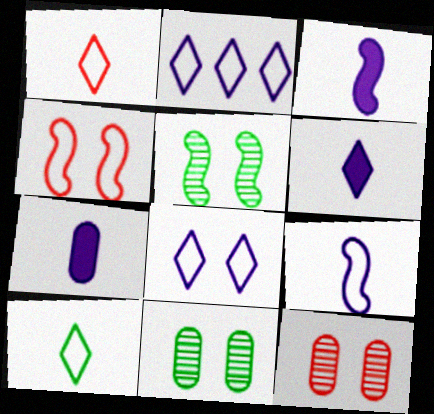[[3, 6, 7]]